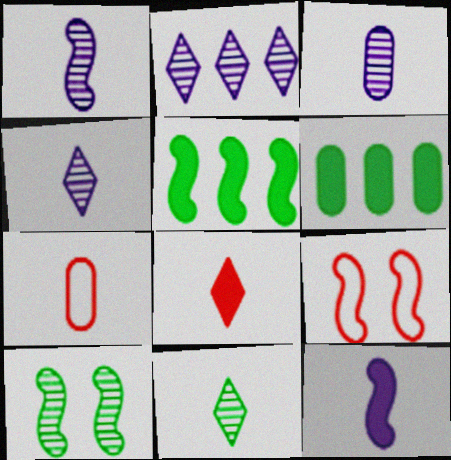[[1, 3, 4], 
[1, 5, 9], 
[4, 6, 9], 
[7, 11, 12]]